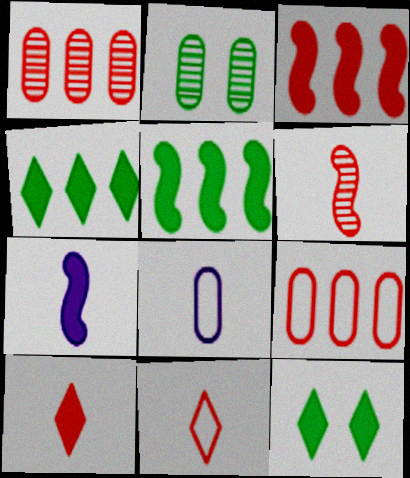[]